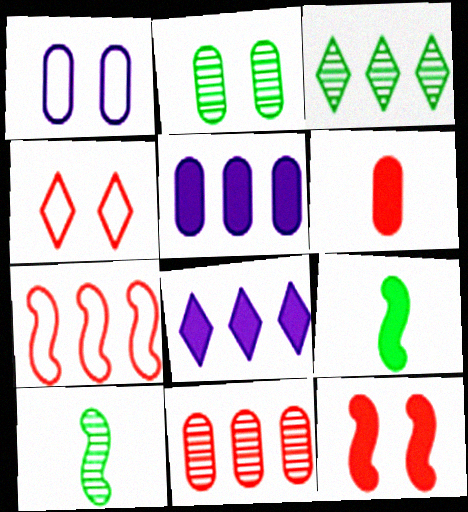[[2, 3, 10], 
[3, 5, 7], 
[4, 5, 10]]